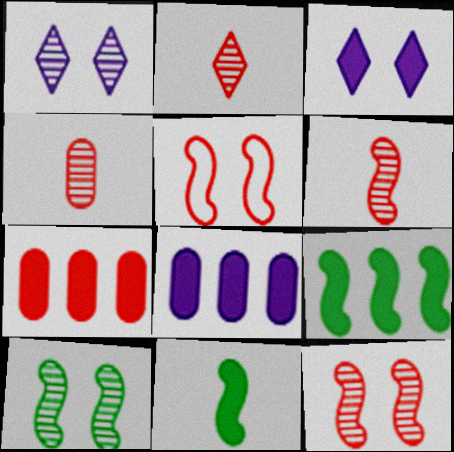[[2, 4, 6], 
[2, 5, 7], 
[3, 7, 11]]